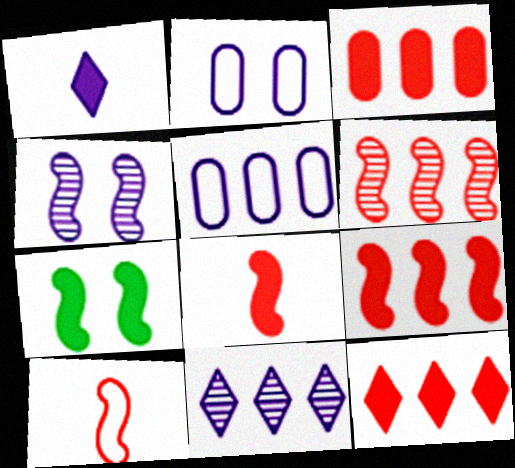[[1, 3, 7], 
[1, 4, 5], 
[3, 9, 12]]